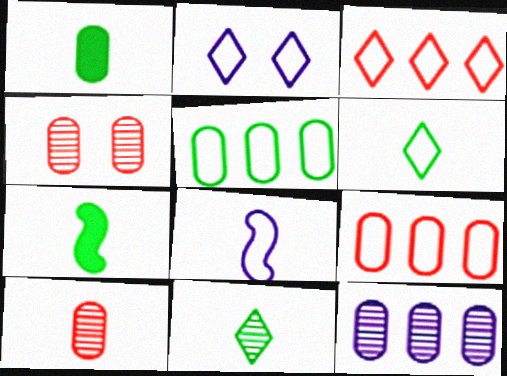[[2, 3, 6]]